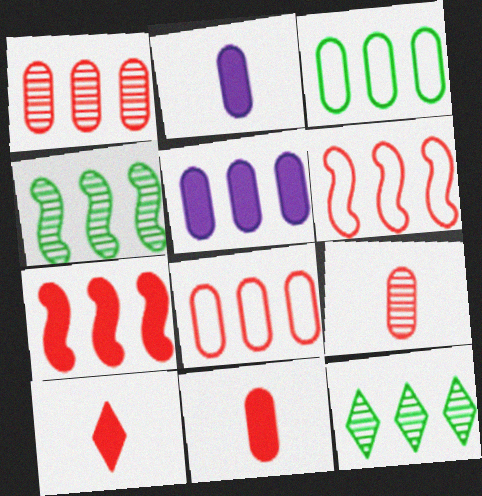[[1, 3, 5], 
[5, 6, 12]]